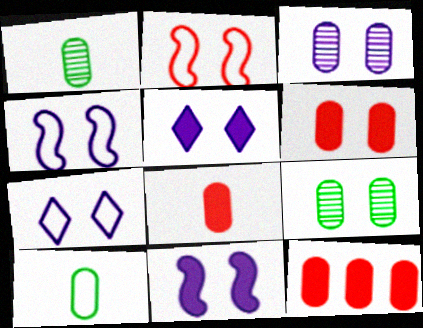[[2, 5, 9], 
[3, 4, 5], 
[3, 7, 11], 
[3, 10, 12], 
[6, 8, 12]]